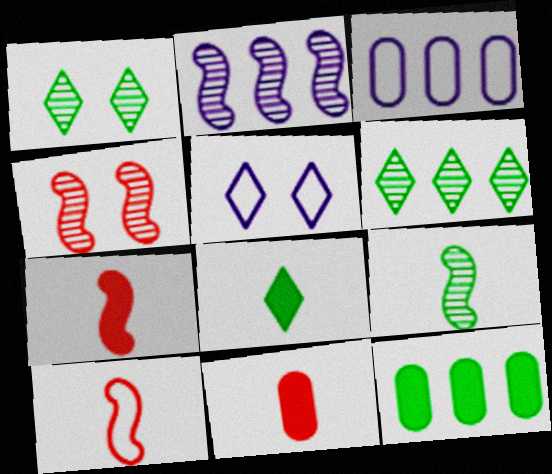[[1, 3, 7], 
[2, 4, 9], 
[3, 4, 8]]